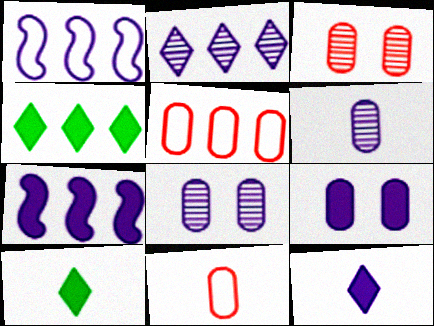[[1, 3, 10], 
[1, 8, 12], 
[7, 9, 12]]